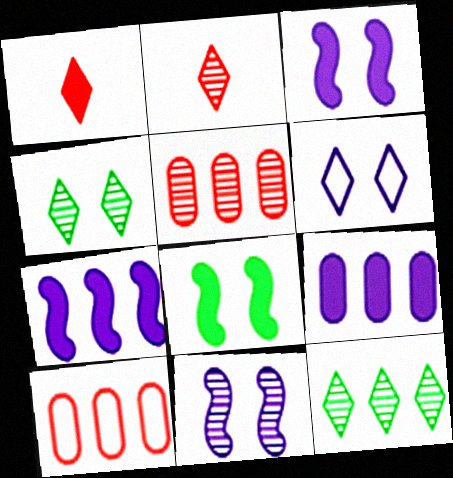[[1, 6, 12], 
[1, 8, 9], 
[7, 10, 12]]